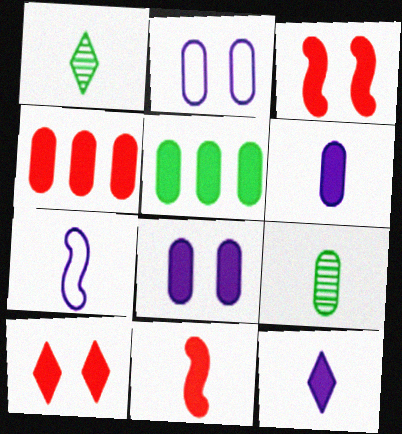[[2, 4, 9], 
[3, 5, 12], 
[4, 10, 11]]